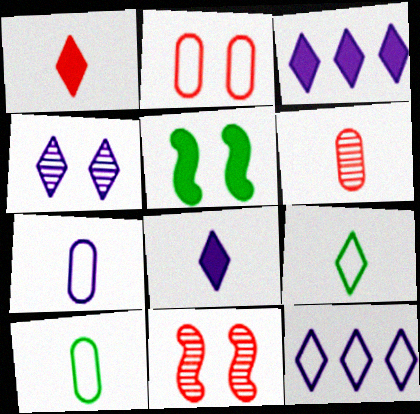[[2, 4, 5], 
[3, 10, 11], 
[4, 8, 12], 
[5, 6, 12]]